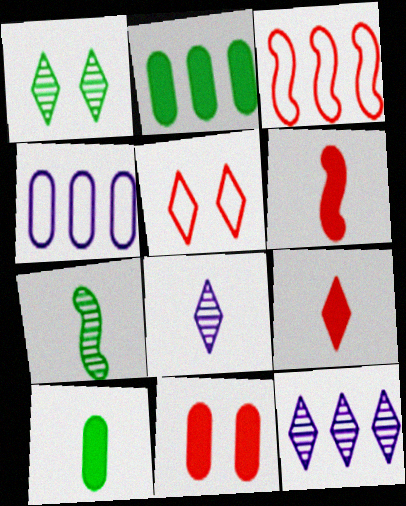[[1, 4, 6], 
[2, 3, 12]]